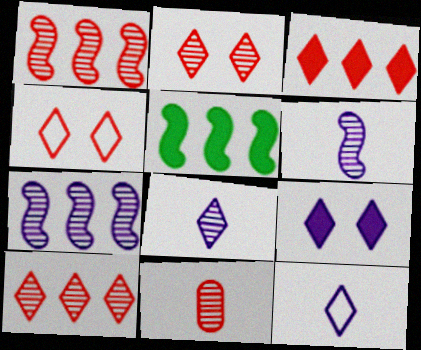[[1, 2, 11]]